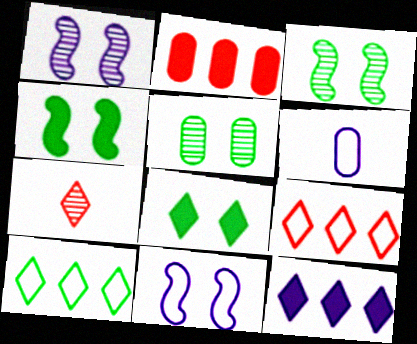[[1, 6, 12], 
[2, 5, 6]]